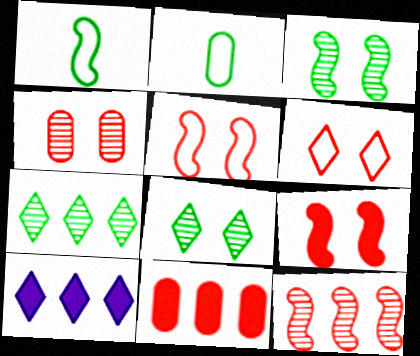[[1, 4, 10], 
[4, 6, 9]]